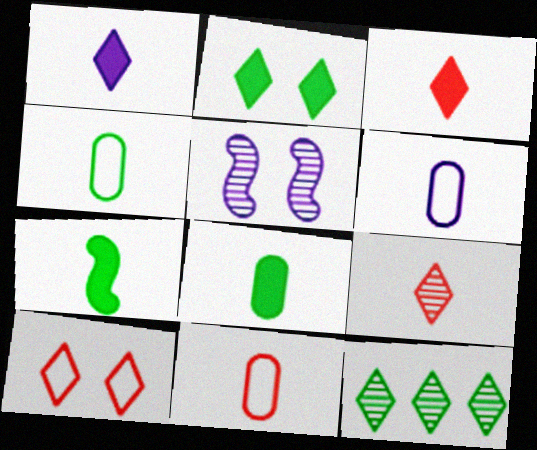[[1, 10, 12], 
[4, 6, 11], 
[6, 7, 9]]